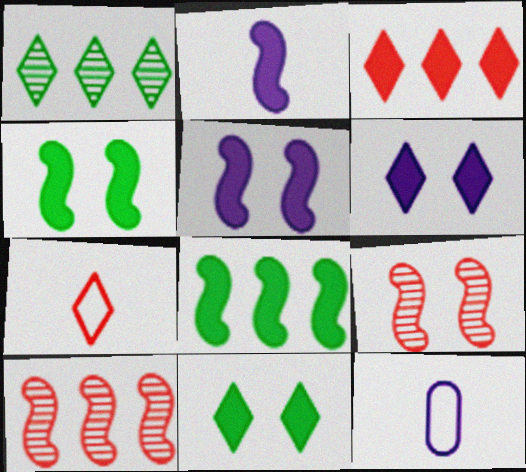[[1, 6, 7], 
[10, 11, 12]]